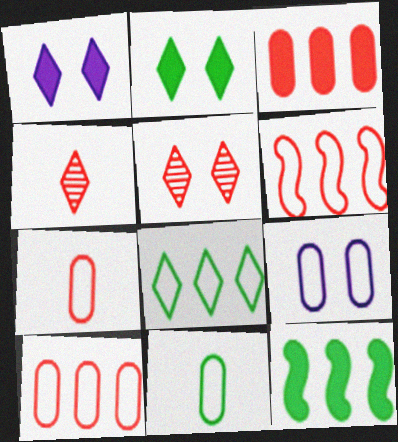[[1, 4, 8], 
[4, 9, 12], 
[9, 10, 11]]